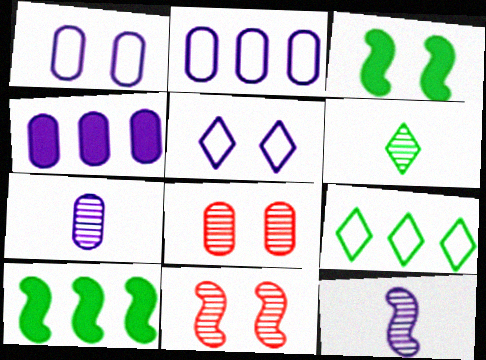[[1, 4, 7], 
[3, 5, 8], 
[4, 5, 12]]